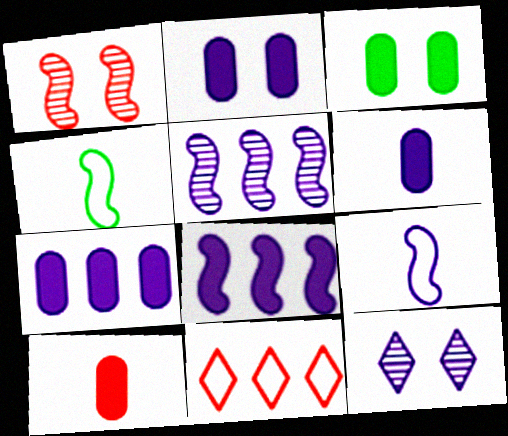[[1, 4, 8], 
[1, 10, 11], 
[2, 6, 7], 
[3, 7, 10], 
[7, 9, 12]]